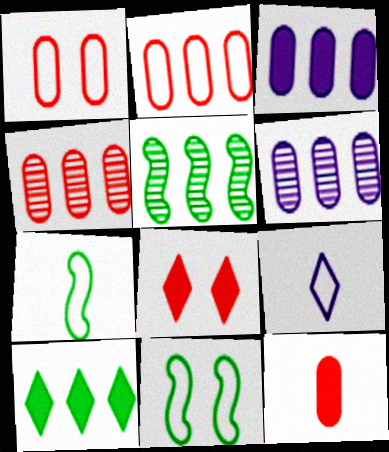[[1, 4, 12], 
[2, 9, 11], 
[6, 7, 8]]